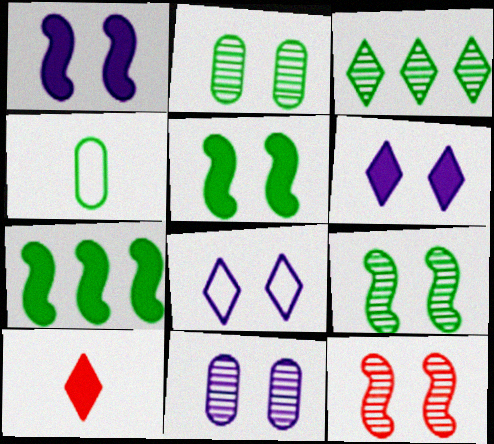[[1, 8, 11], 
[3, 4, 5], 
[3, 8, 10]]